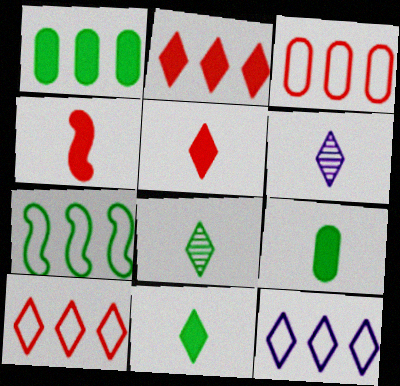[[3, 7, 12]]